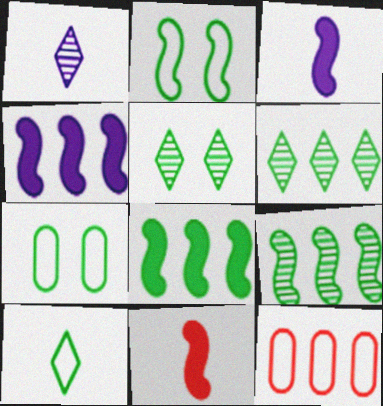[[3, 5, 12], 
[4, 6, 12]]